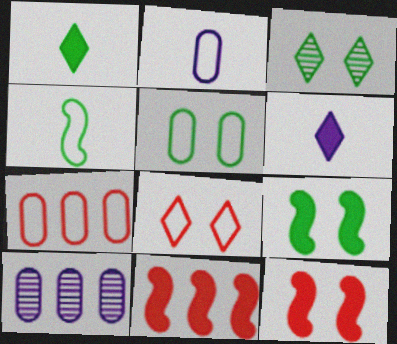[[2, 3, 11], 
[2, 5, 7], 
[3, 5, 9]]